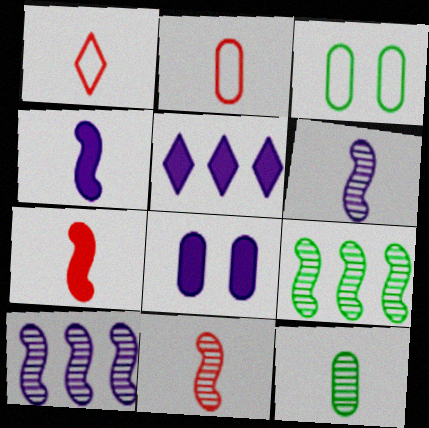[[1, 4, 12], 
[1, 8, 9], 
[3, 5, 11], 
[4, 5, 8]]